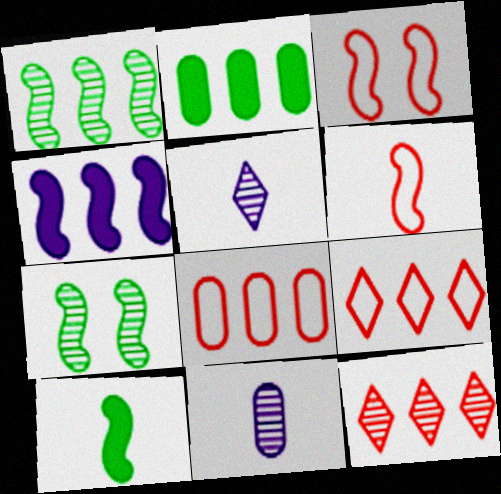[[2, 3, 5], 
[4, 6, 7], 
[7, 11, 12]]